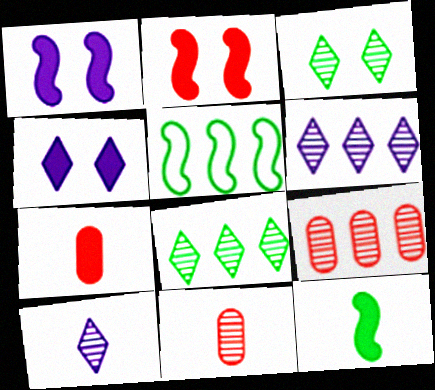[[4, 5, 11]]